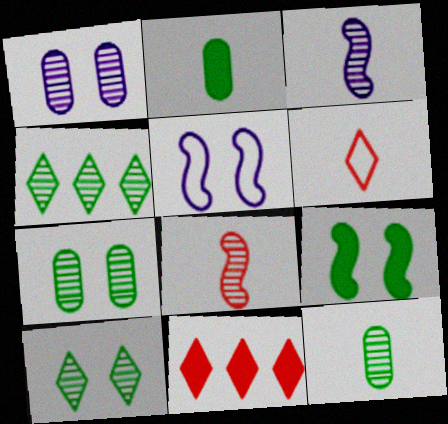[[1, 4, 8], 
[2, 3, 6], 
[5, 11, 12]]